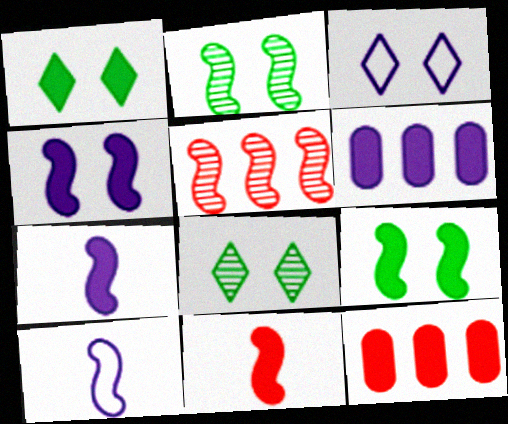[[1, 6, 11], 
[1, 7, 12], 
[5, 9, 10], 
[8, 10, 12]]